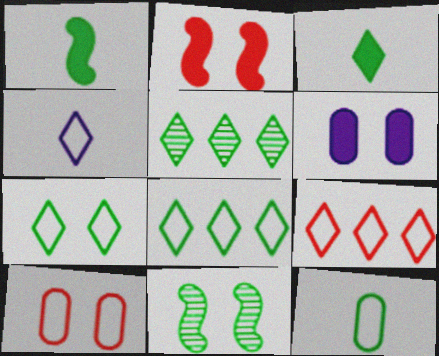[[3, 5, 7], 
[4, 7, 9]]